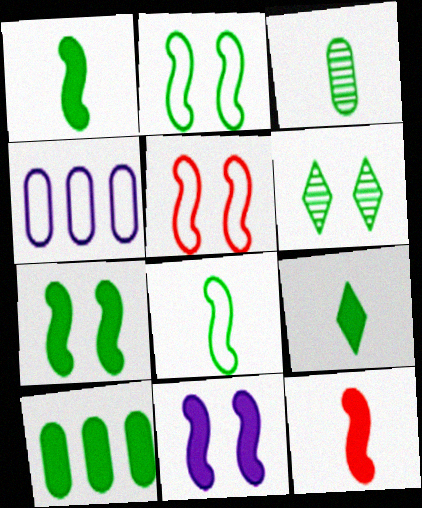[[3, 8, 9], 
[4, 6, 12], 
[6, 8, 10], 
[7, 9, 10]]